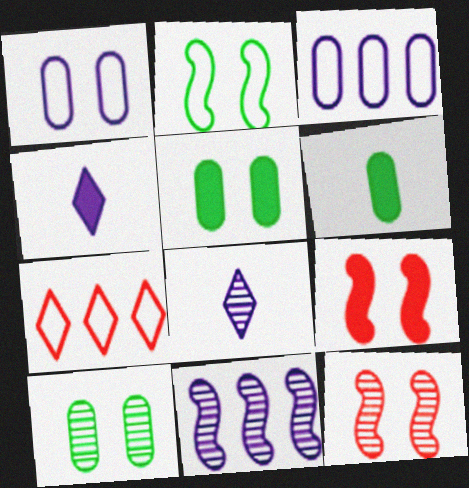[[1, 4, 11]]